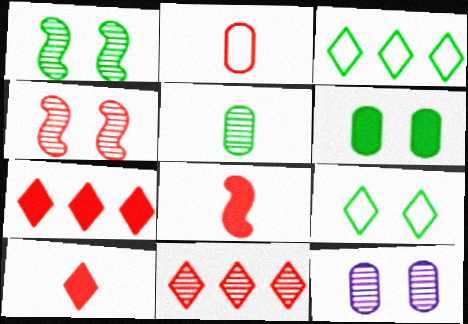[[1, 6, 9], 
[2, 4, 7], 
[3, 8, 12]]